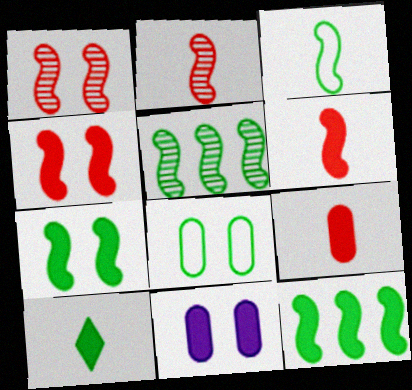[[3, 5, 7], 
[5, 8, 10]]